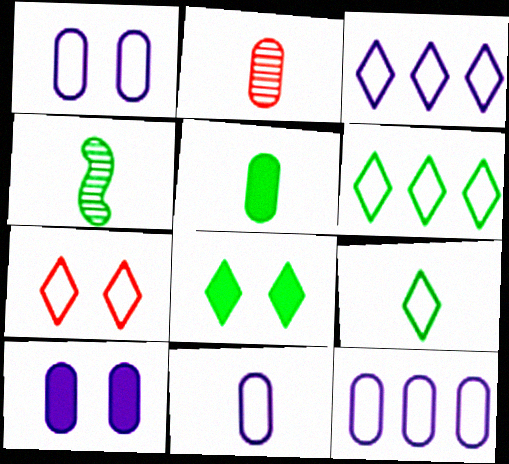[[1, 11, 12], 
[2, 5, 11], 
[3, 7, 9], 
[4, 5, 9]]